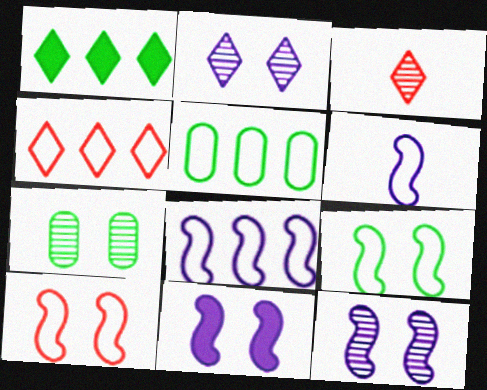[[3, 5, 11], 
[4, 5, 8]]